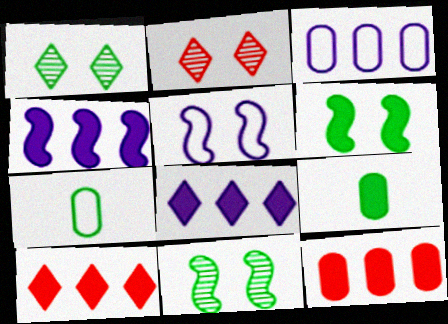[[2, 4, 7]]